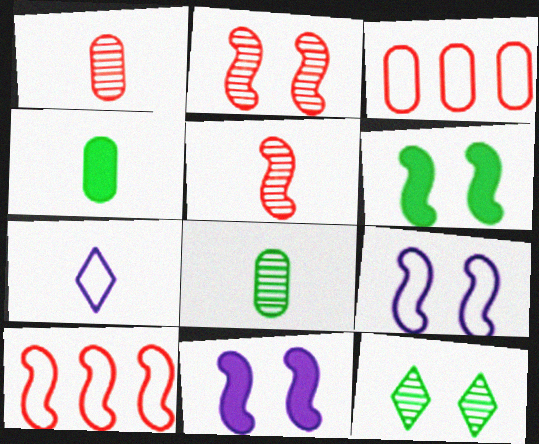[[2, 6, 9], 
[4, 5, 7]]